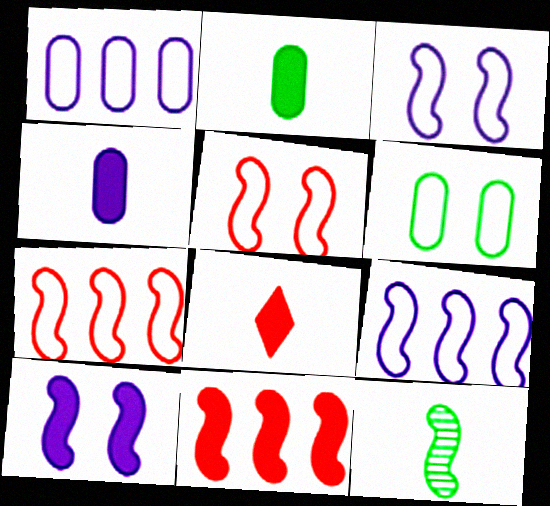[[3, 11, 12], 
[7, 10, 12]]